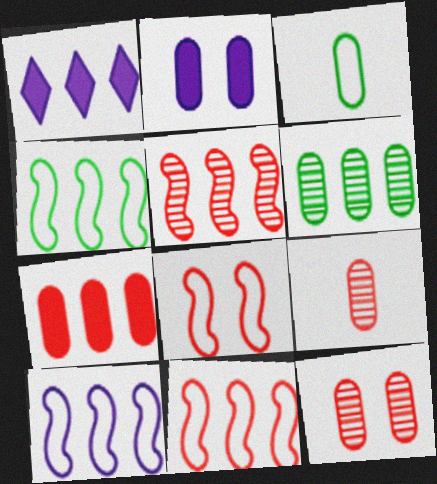[[1, 6, 11], 
[4, 10, 11]]